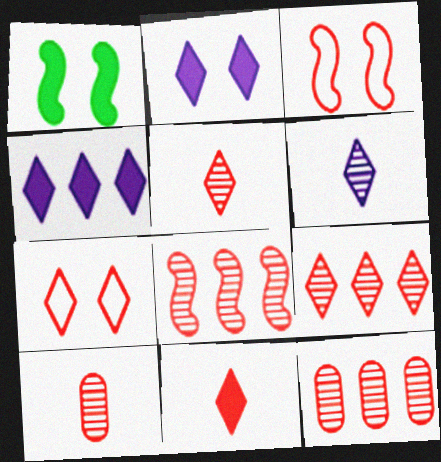[[3, 11, 12], 
[7, 9, 11], 
[8, 9, 12]]